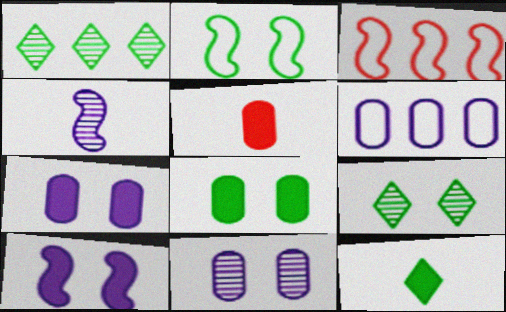[[2, 8, 9], 
[3, 11, 12]]